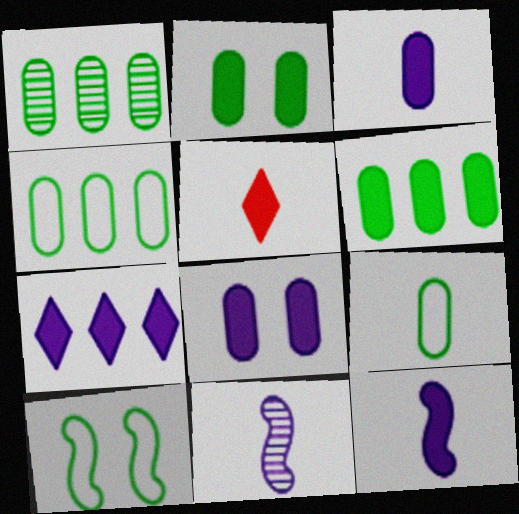[[1, 2, 9], 
[1, 4, 6], 
[5, 9, 11], 
[7, 8, 12]]